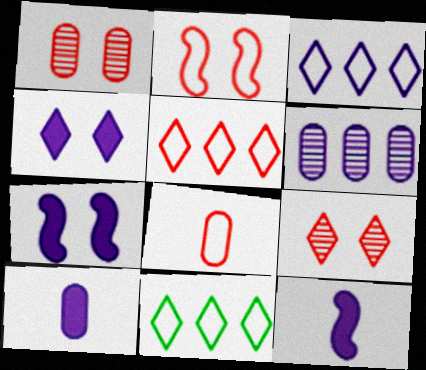[[1, 11, 12], 
[2, 5, 8], 
[3, 5, 11]]